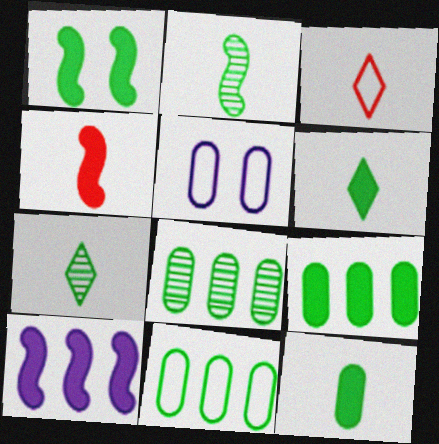[[1, 4, 10], 
[1, 6, 9], 
[1, 7, 11], 
[8, 9, 11]]